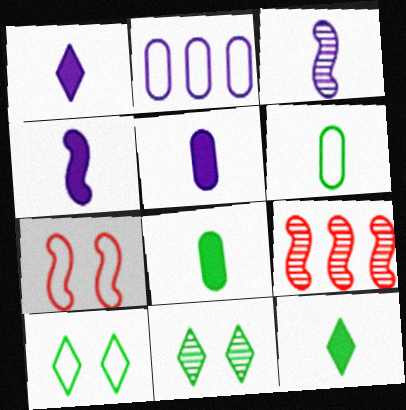[[1, 4, 5], 
[5, 9, 10]]